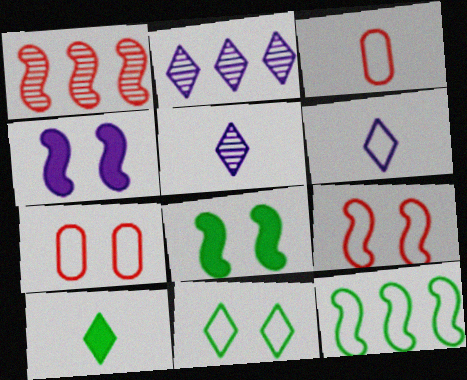[[2, 3, 8], 
[6, 7, 12]]